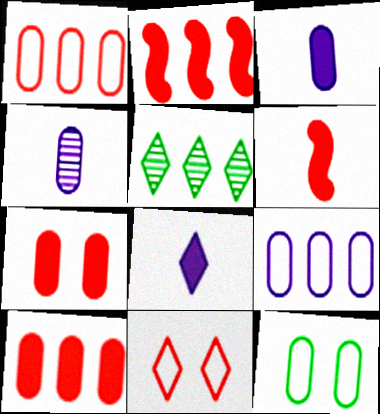[[2, 5, 9], 
[4, 10, 12], 
[5, 8, 11]]